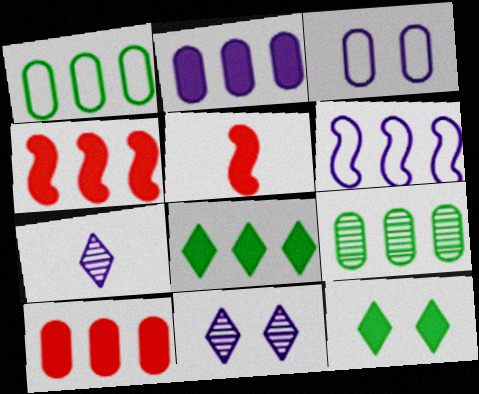[[1, 5, 11], 
[2, 4, 8], 
[2, 5, 12]]